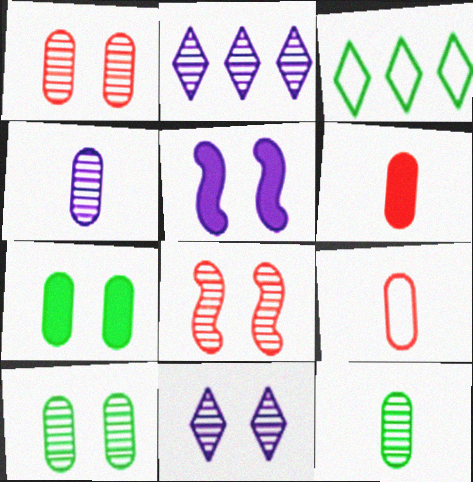[[2, 8, 12], 
[8, 10, 11]]